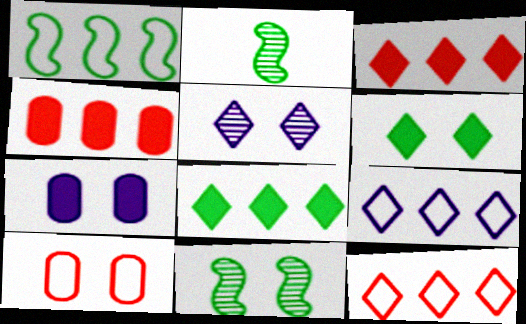[[2, 7, 12]]